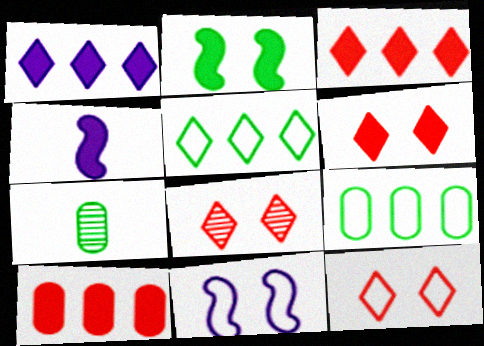[[2, 5, 7], 
[3, 7, 11], 
[4, 8, 9], 
[6, 8, 12]]